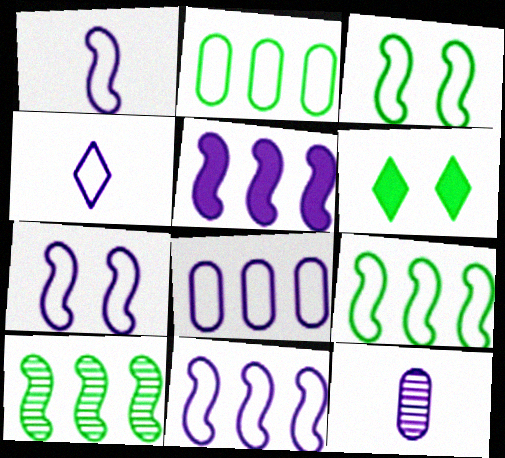[[1, 7, 11], 
[4, 7, 8]]